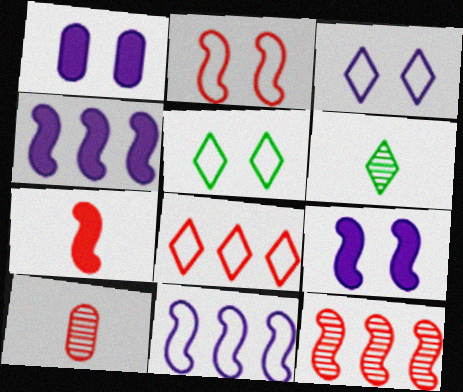[[2, 7, 12], 
[4, 5, 10]]